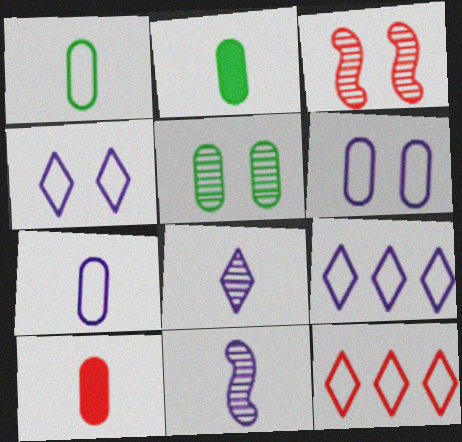[[2, 3, 9], 
[3, 10, 12]]